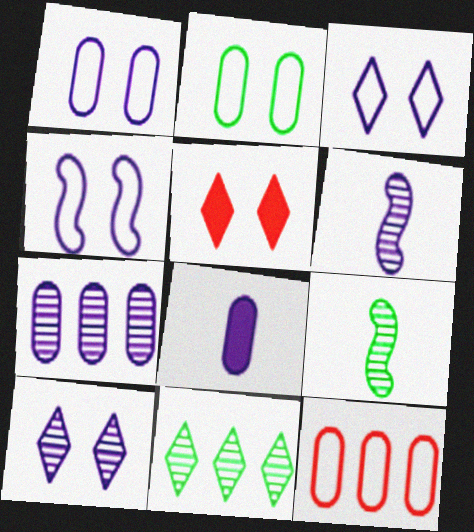[[1, 3, 4], 
[1, 7, 8], 
[6, 7, 10]]